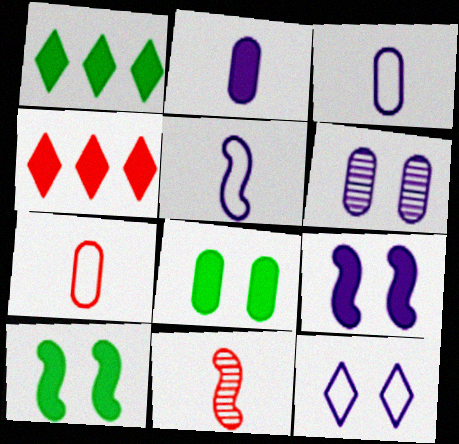[[2, 4, 10], 
[6, 9, 12]]